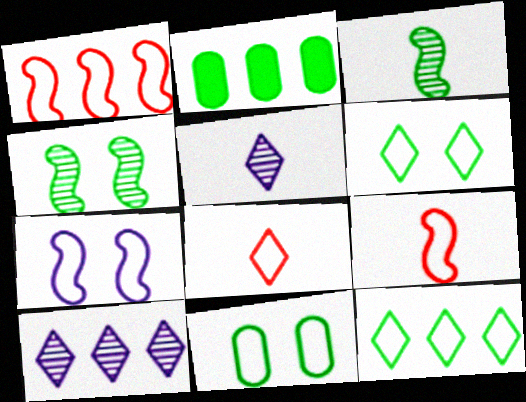[[1, 2, 10], 
[2, 3, 6]]